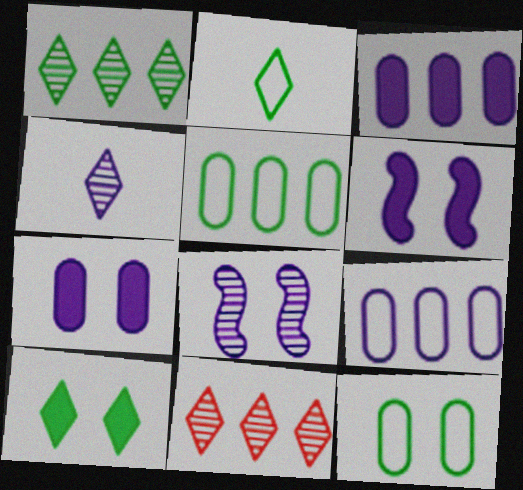[[1, 2, 10], 
[4, 6, 9]]